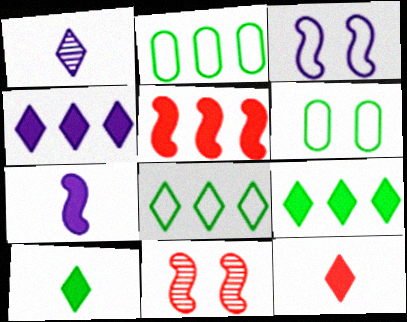[[1, 5, 6]]